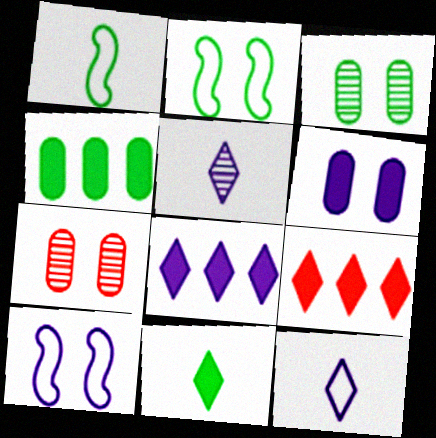[[1, 7, 8]]